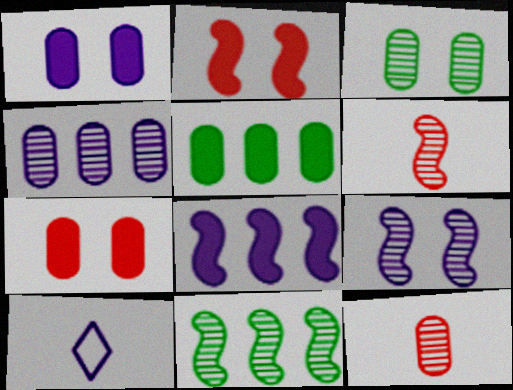[[3, 4, 12], 
[6, 9, 11], 
[7, 10, 11]]